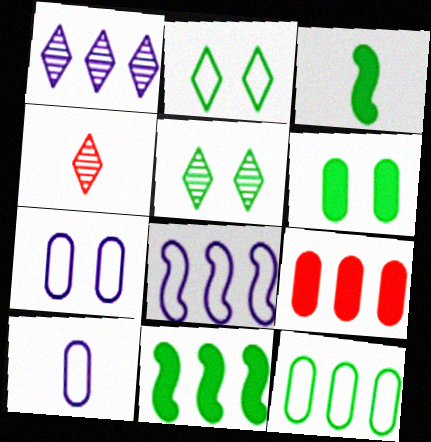[[1, 4, 5], 
[3, 4, 10], 
[3, 5, 12], 
[4, 6, 8], 
[4, 7, 11]]